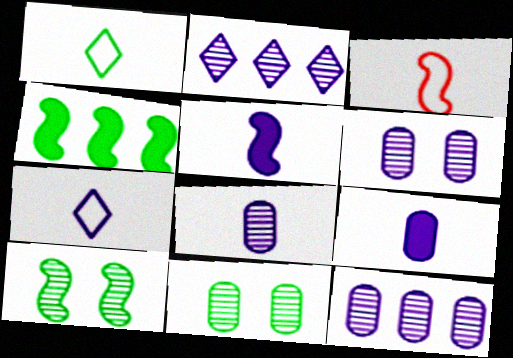[[1, 4, 11], 
[5, 7, 8], 
[6, 8, 12]]